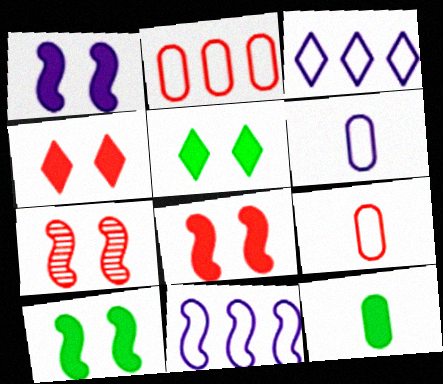[[1, 8, 10], 
[3, 7, 12]]